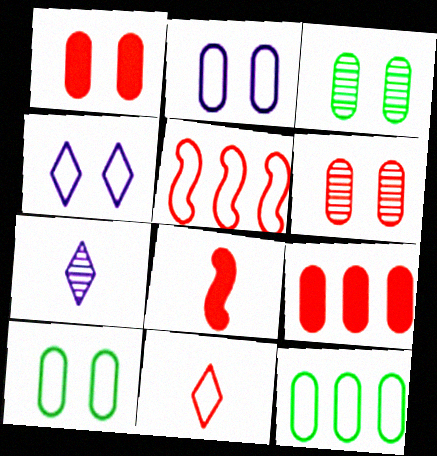[[1, 2, 3]]